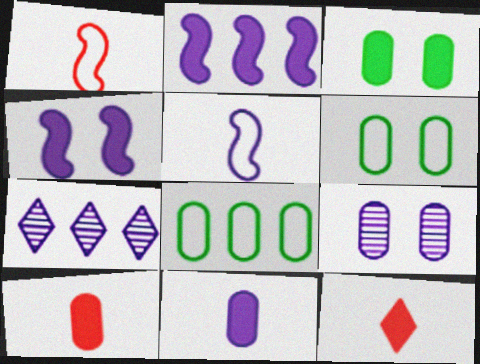[[1, 3, 7], 
[2, 3, 12], 
[8, 9, 10]]